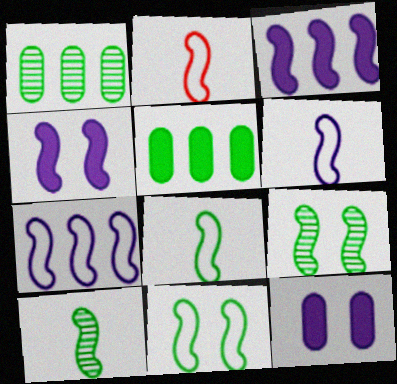[[2, 3, 9], 
[2, 6, 8], 
[2, 7, 11]]